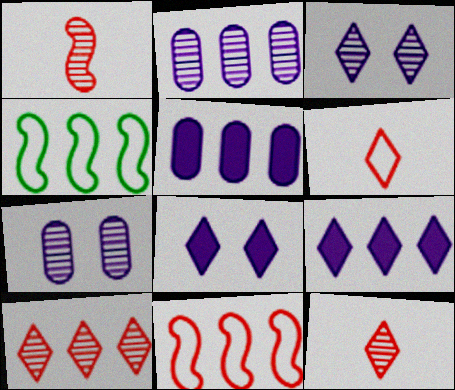[[4, 5, 10]]